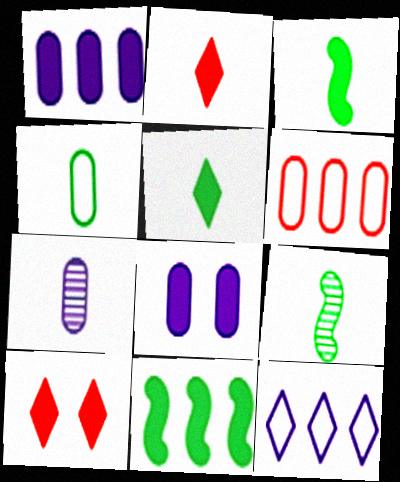[[1, 3, 10], 
[2, 8, 11], 
[4, 5, 9]]